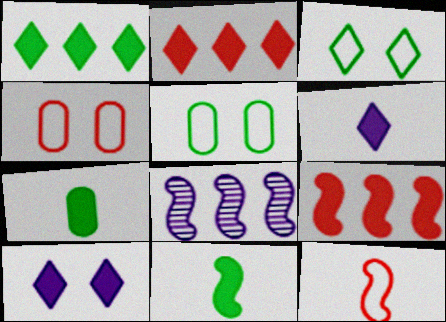[[7, 9, 10]]